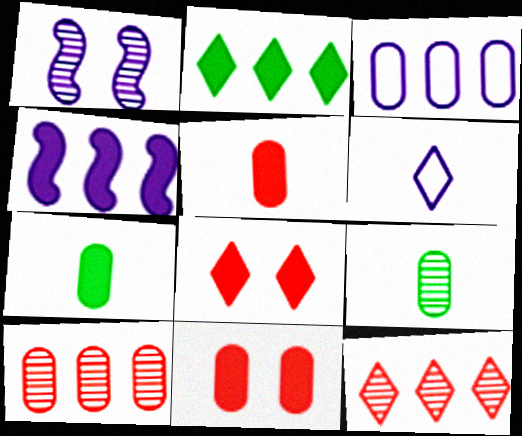[[1, 9, 12], 
[3, 9, 11], 
[4, 7, 8]]